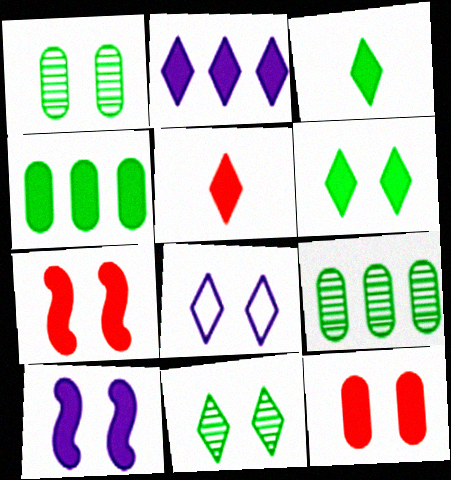[[1, 7, 8], 
[2, 5, 6], 
[4, 5, 10], 
[6, 10, 12]]